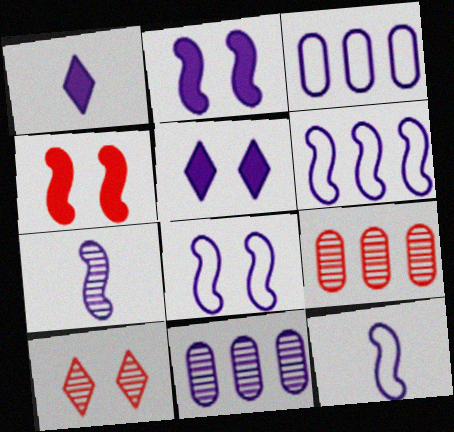[[1, 8, 11], 
[2, 6, 7], 
[3, 5, 7], 
[5, 11, 12], 
[6, 8, 12]]